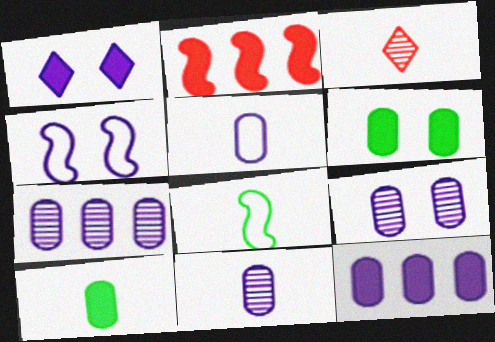[[1, 2, 10], 
[1, 4, 9], 
[5, 9, 12], 
[7, 9, 11]]